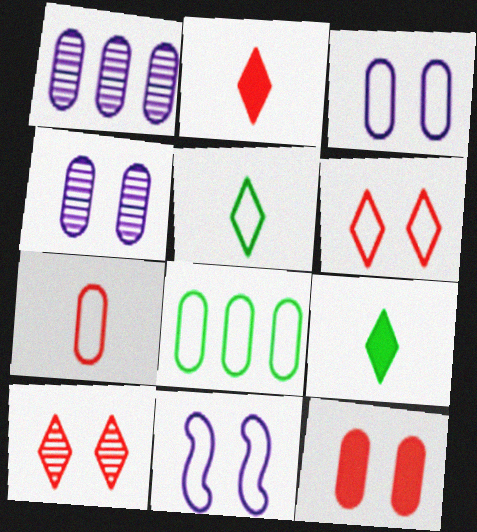[[3, 7, 8]]